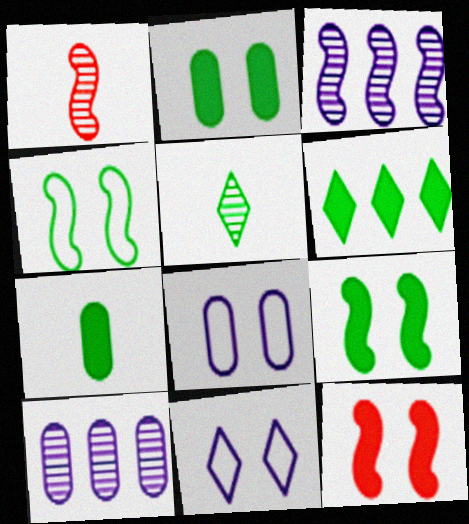[[1, 6, 8], 
[6, 7, 9]]